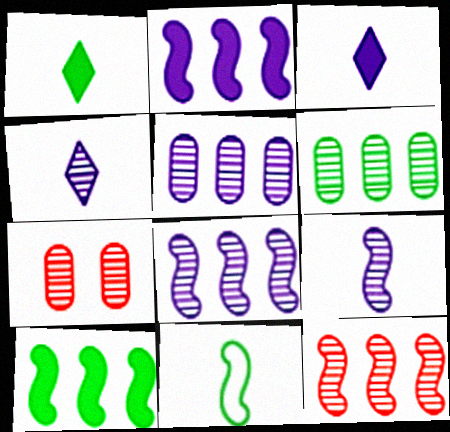[]